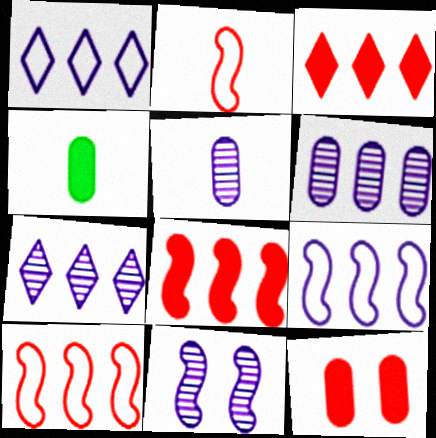[[5, 7, 11]]